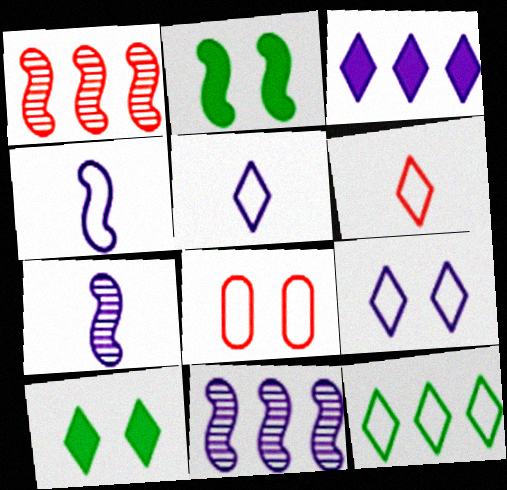[[1, 2, 4], 
[4, 8, 12], 
[6, 9, 12]]